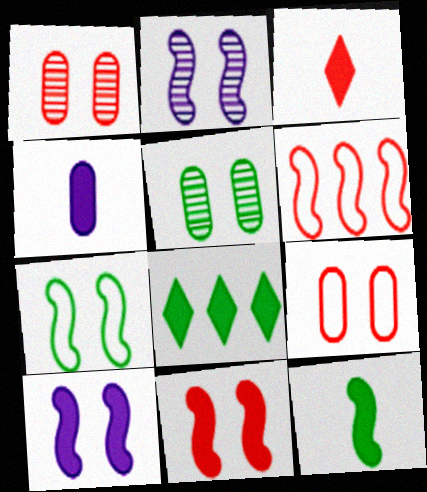[[1, 3, 6], 
[2, 6, 12], 
[2, 7, 11], 
[3, 4, 12], 
[4, 8, 11]]